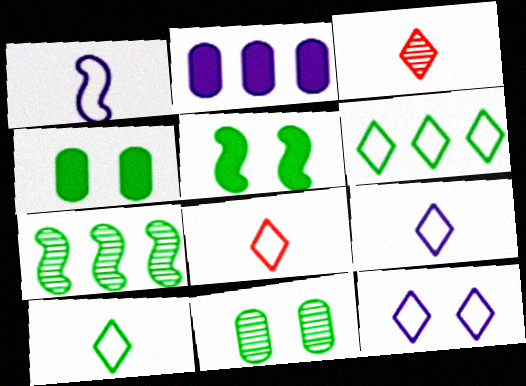[[4, 7, 10], 
[6, 8, 12], 
[8, 9, 10]]